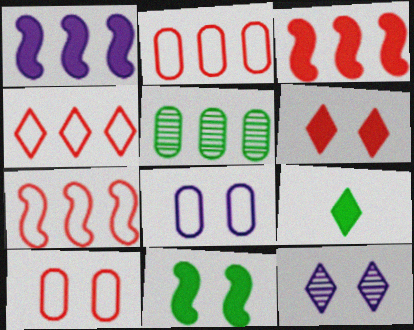[[1, 4, 5], 
[2, 4, 7], 
[4, 9, 12], 
[10, 11, 12]]